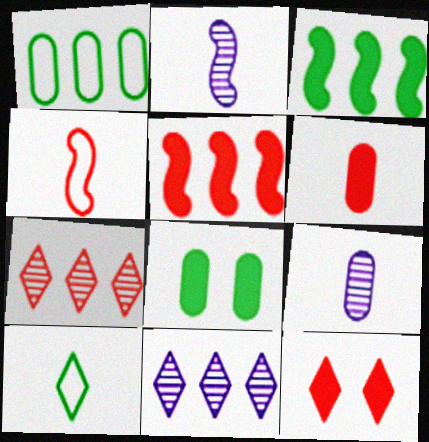[[1, 2, 12], 
[1, 5, 11], 
[2, 6, 10], 
[4, 8, 11], 
[5, 6, 12], 
[10, 11, 12]]